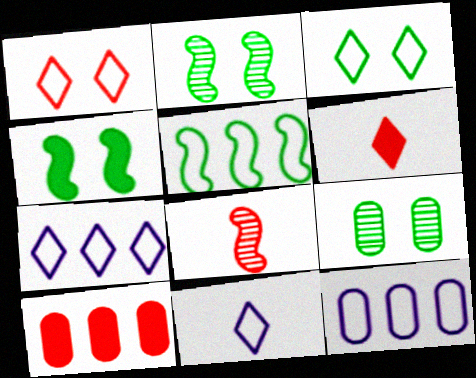[[1, 8, 10], 
[2, 6, 12], 
[2, 10, 11], 
[3, 4, 9]]